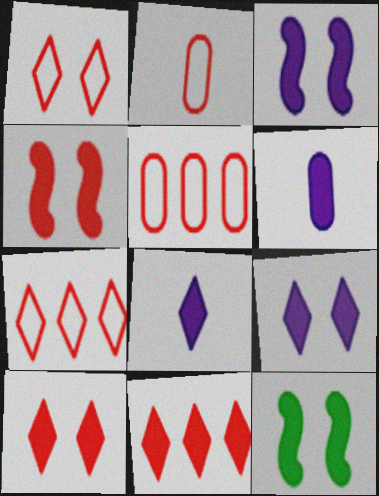[[3, 4, 12], 
[6, 11, 12]]